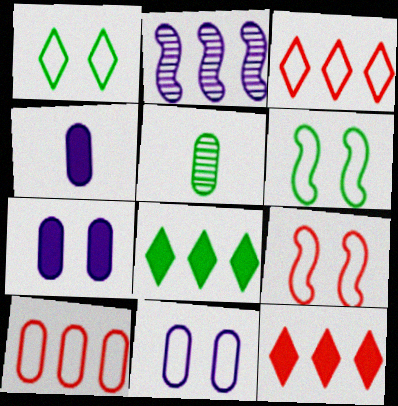[[1, 9, 11], 
[2, 8, 10], 
[5, 6, 8], 
[5, 7, 10]]